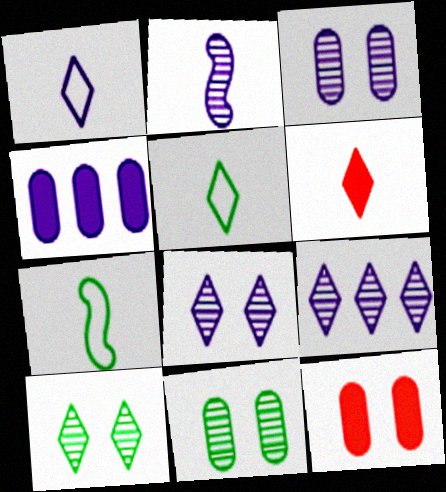[[2, 3, 9], 
[7, 9, 12]]